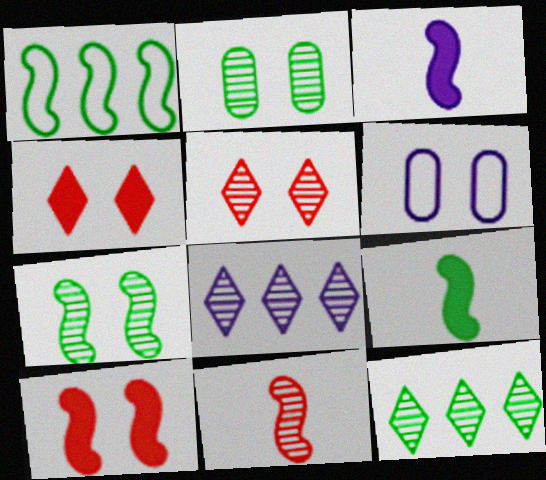[[1, 7, 9], 
[2, 8, 11], 
[3, 6, 8], 
[4, 6, 7]]